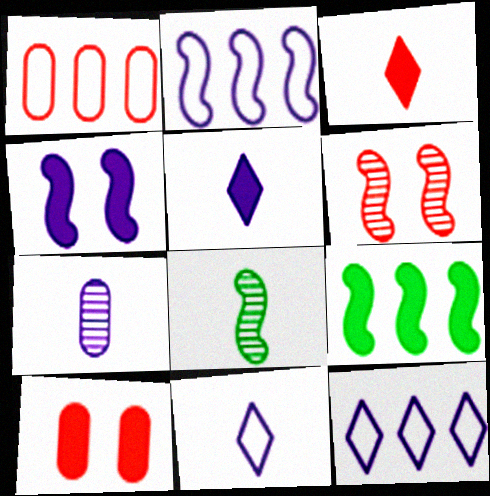[[1, 3, 6], 
[4, 7, 12], 
[5, 9, 10], 
[8, 10, 12]]